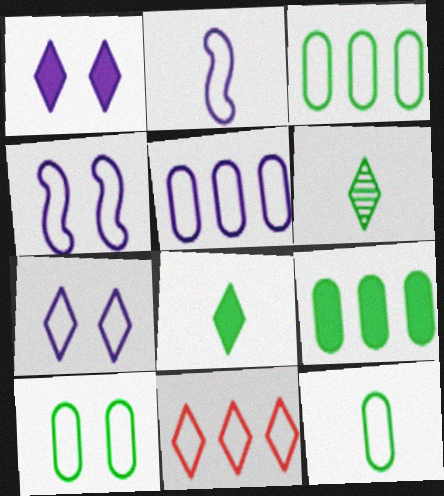[[1, 6, 11], 
[2, 5, 7], 
[2, 10, 11], 
[3, 10, 12], 
[4, 11, 12]]